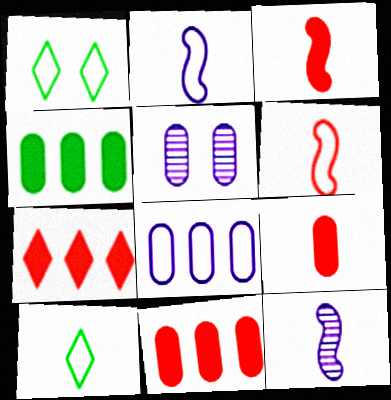[[1, 6, 8], 
[1, 11, 12], 
[9, 10, 12]]